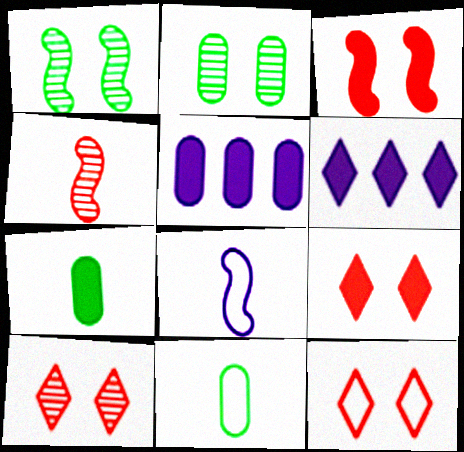[[3, 6, 7], 
[9, 10, 12]]